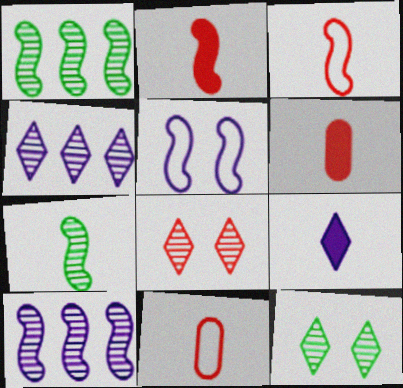[[1, 2, 5], 
[7, 9, 11]]